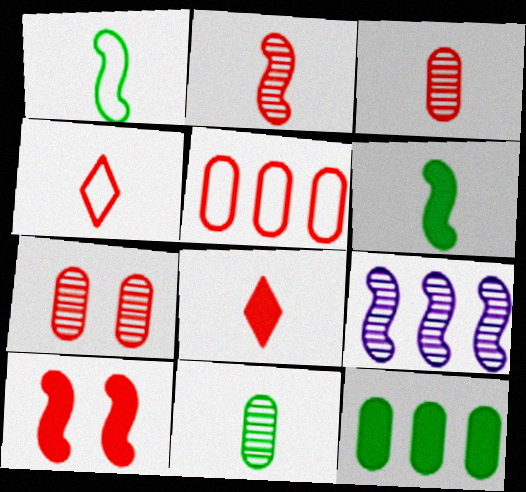[[1, 9, 10]]